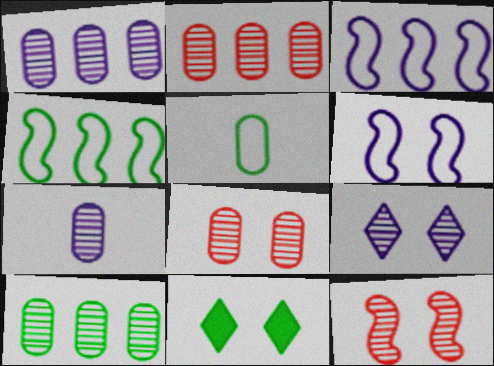[[1, 2, 10], 
[6, 8, 11], 
[7, 8, 10]]